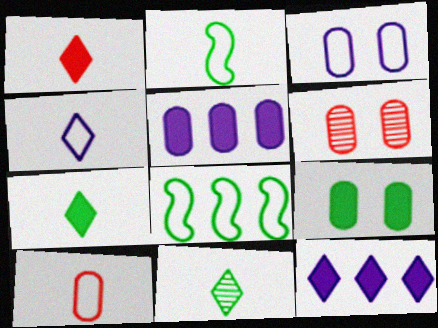[[1, 4, 11], 
[2, 4, 10], 
[2, 6, 12], 
[3, 6, 9], 
[8, 9, 11]]